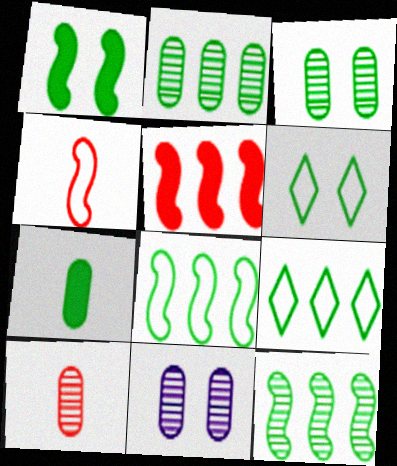[[1, 3, 6], 
[2, 10, 11], 
[6, 7, 12]]